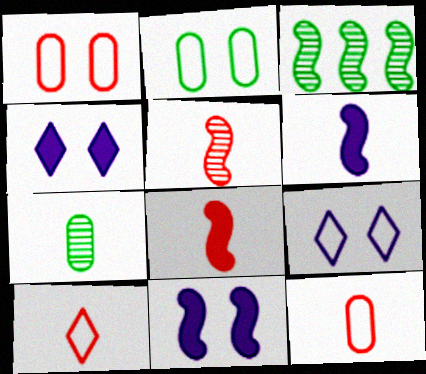[[3, 4, 12], 
[6, 7, 10]]